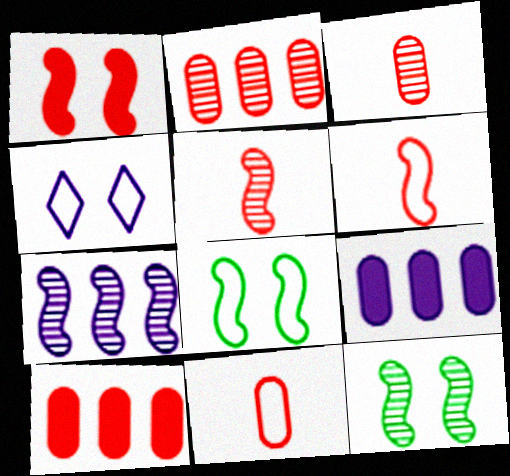[[5, 7, 12]]